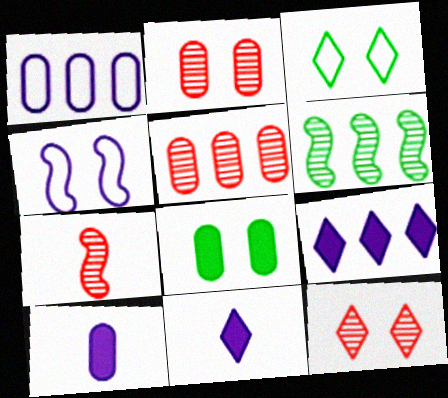[[4, 8, 12], 
[5, 7, 12]]